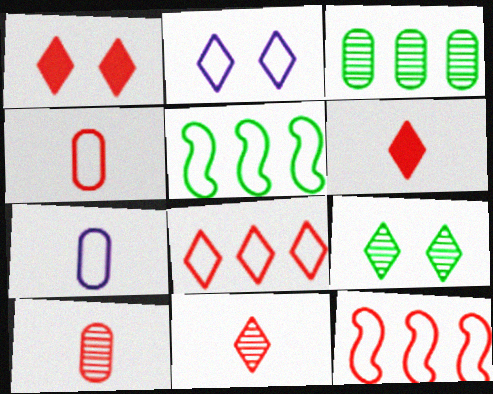[[1, 2, 9], 
[1, 8, 11], 
[1, 10, 12], 
[2, 4, 5]]